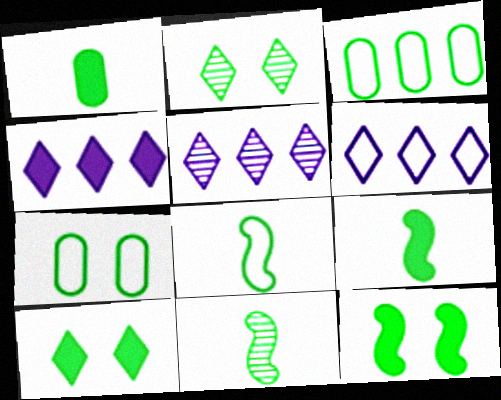[[2, 3, 9], 
[2, 7, 12], 
[3, 10, 11], 
[4, 5, 6], 
[8, 9, 11]]